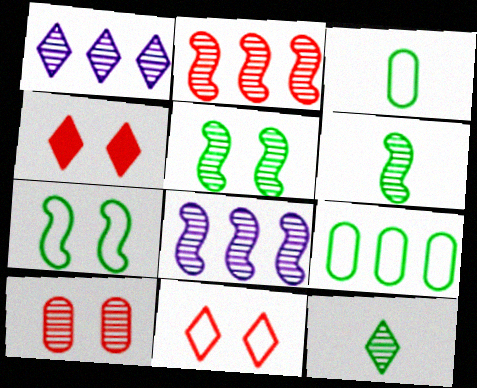[[1, 6, 10], 
[3, 4, 8], 
[8, 10, 12]]